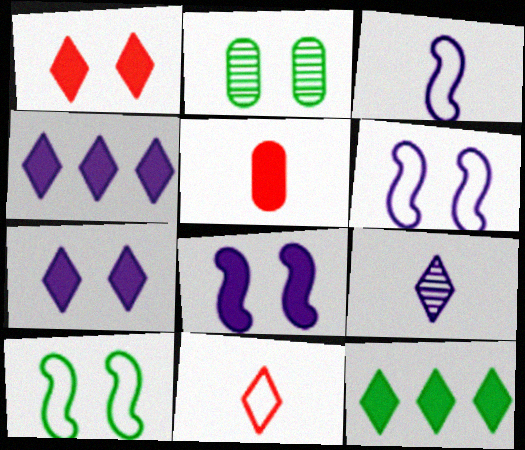[[1, 2, 6], 
[5, 8, 12]]